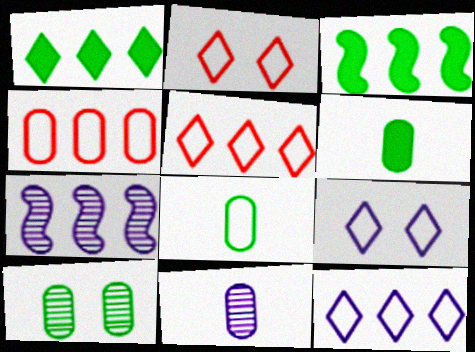[[1, 4, 7], 
[2, 3, 11], 
[2, 6, 7]]